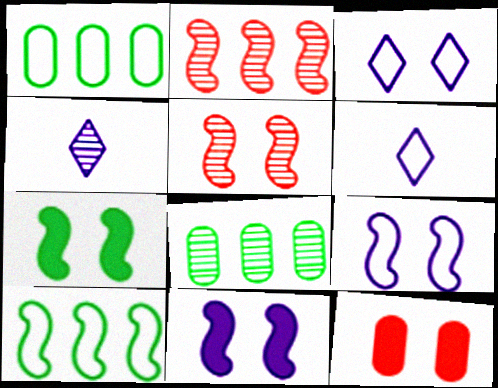[[4, 5, 8], 
[4, 10, 12], 
[5, 7, 9]]